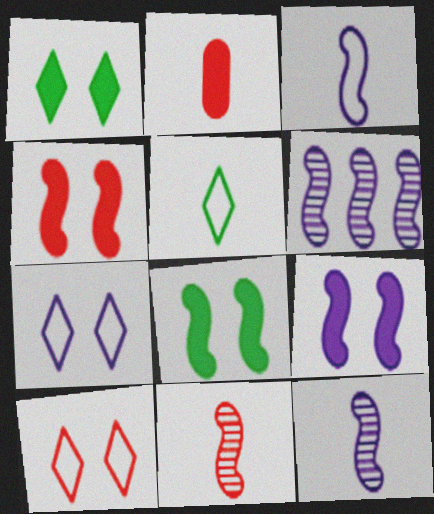[[2, 5, 12], 
[3, 6, 9], 
[4, 8, 9]]